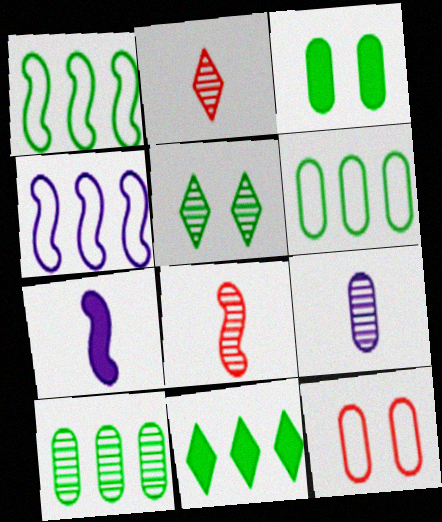[[1, 10, 11], 
[2, 3, 4]]